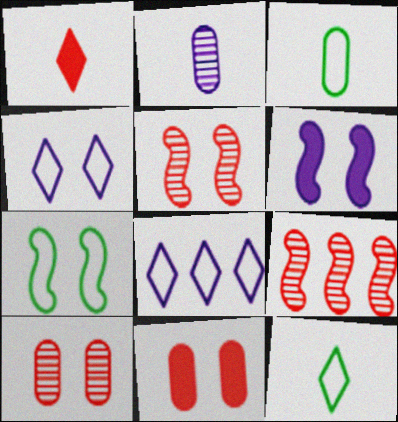[[2, 6, 8], 
[5, 6, 7]]